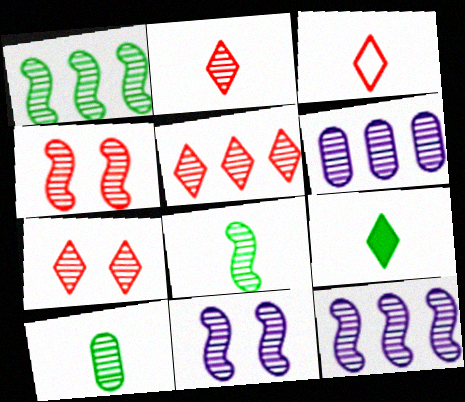[[1, 5, 6], 
[2, 5, 7], 
[4, 8, 12], 
[5, 10, 11], 
[6, 7, 8], 
[7, 10, 12]]